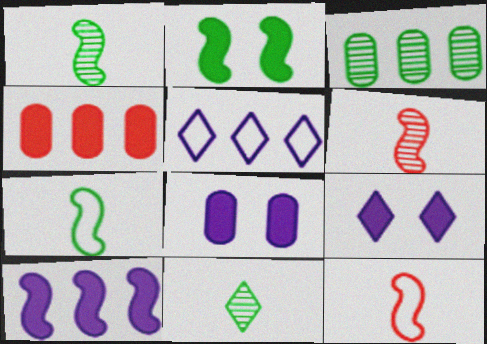[[3, 9, 12]]